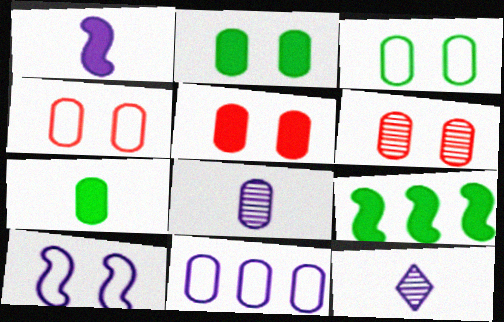[[4, 5, 6], 
[4, 9, 12], 
[6, 7, 11]]